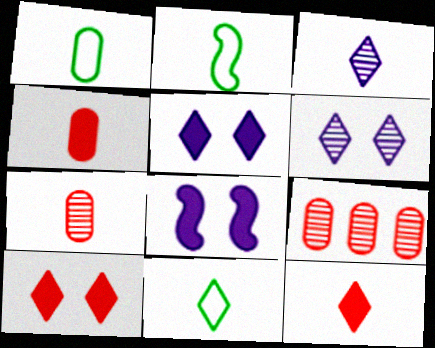[[1, 2, 11], 
[2, 3, 4], 
[2, 5, 9], 
[3, 11, 12], 
[8, 9, 11]]